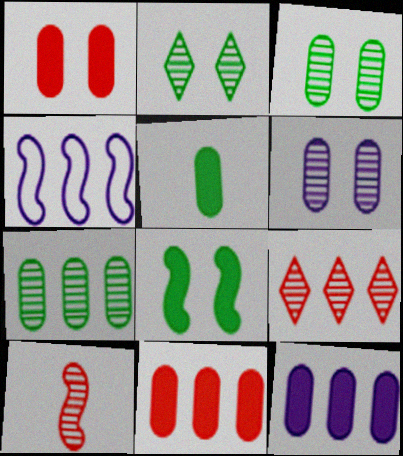[[1, 5, 12], 
[4, 8, 10]]